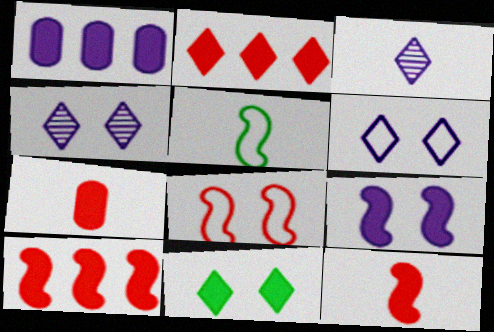[[1, 11, 12], 
[3, 5, 7]]